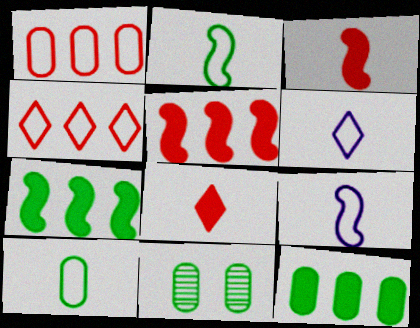[[5, 6, 11], 
[10, 11, 12]]